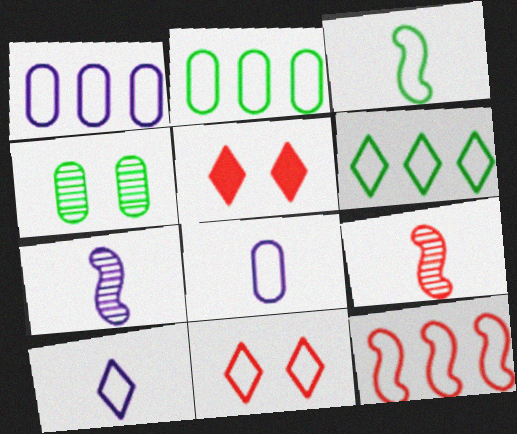[[1, 3, 11], 
[1, 6, 12], 
[2, 5, 7], 
[6, 10, 11]]